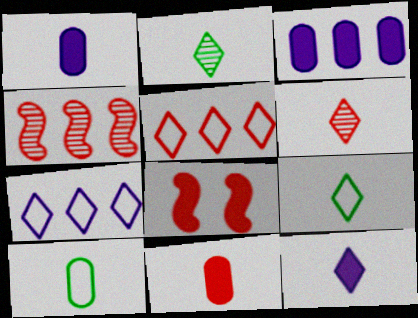[[6, 9, 12]]